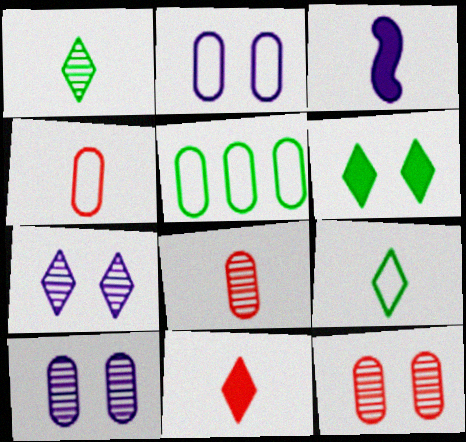[[1, 3, 4], 
[2, 4, 5], 
[3, 8, 9]]